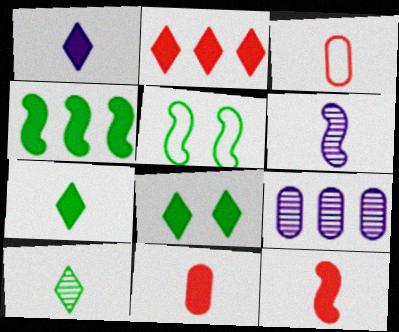[[1, 2, 8], 
[3, 6, 7]]